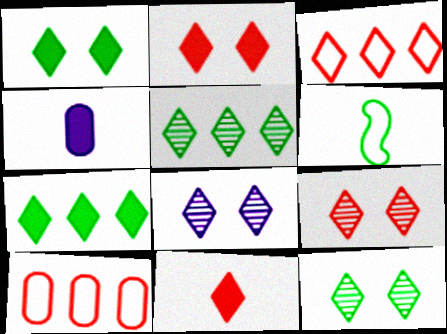[[3, 9, 11], 
[8, 9, 12]]